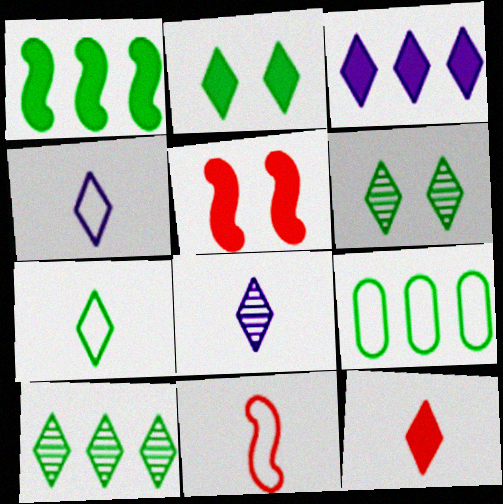[[1, 9, 10], 
[2, 3, 12], 
[2, 7, 10], 
[5, 8, 9], 
[7, 8, 12]]